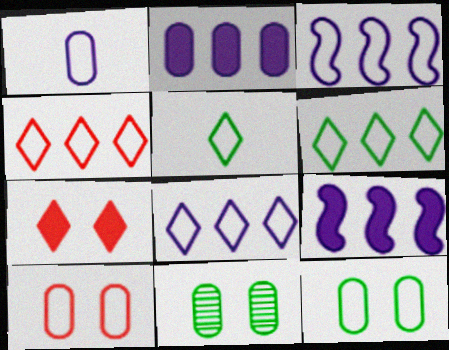[[3, 5, 10], 
[4, 6, 8]]